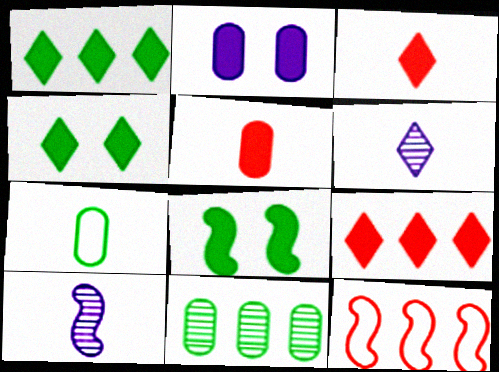[[3, 7, 10], 
[8, 10, 12]]